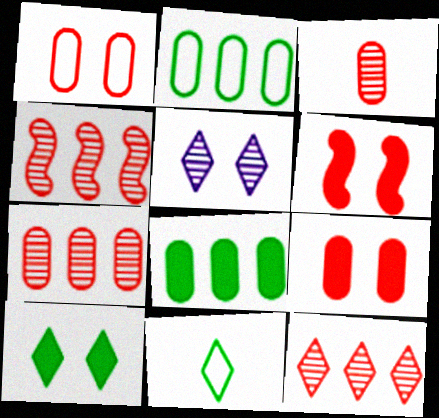[[4, 7, 12]]